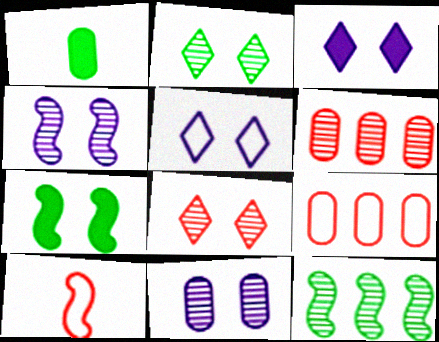[[1, 9, 11]]